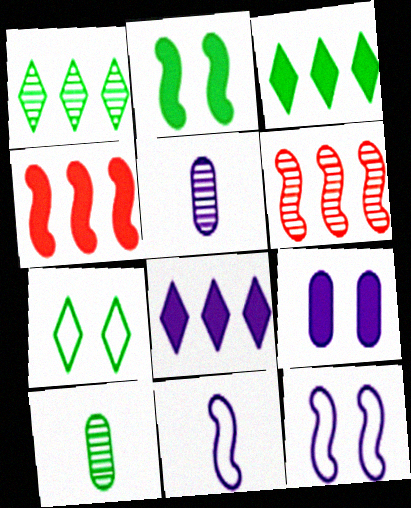[[2, 6, 11], 
[4, 5, 7], 
[5, 8, 12]]